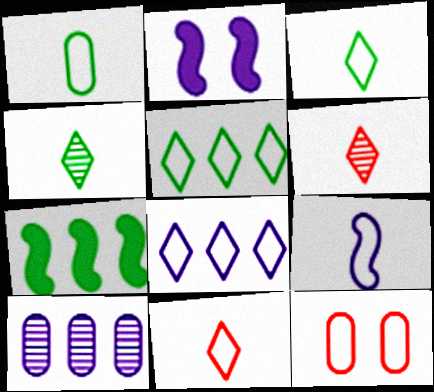[[1, 9, 11], 
[5, 9, 12]]